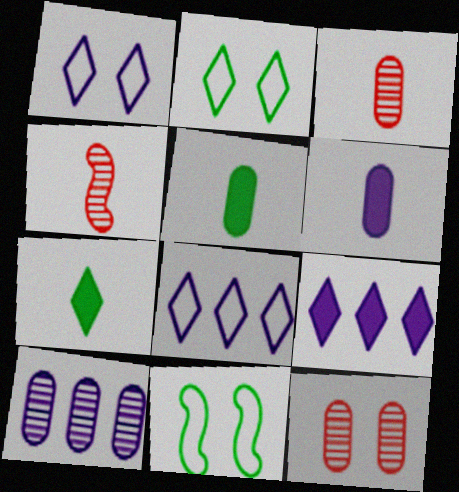[[3, 9, 11]]